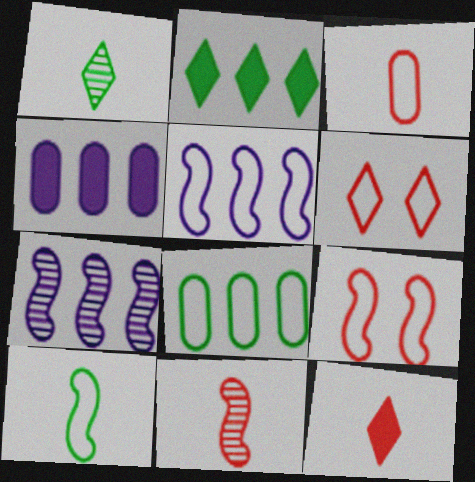[[1, 4, 9], 
[3, 11, 12], 
[5, 9, 10]]